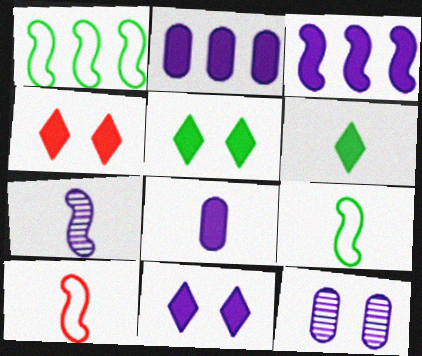[[3, 8, 11], 
[4, 5, 11]]